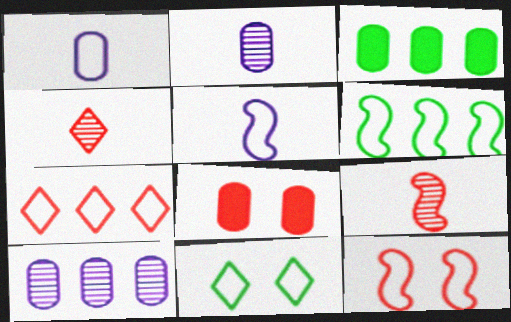[[5, 6, 12], 
[7, 8, 9]]